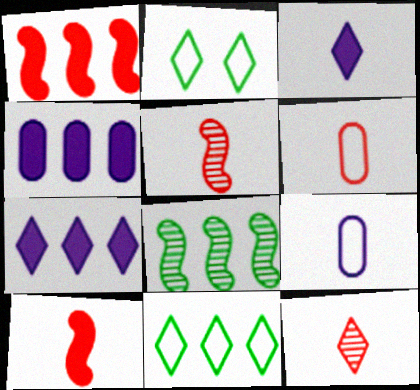[[2, 4, 5], 
[2, 7, 12], 
[6, 10, 12]]